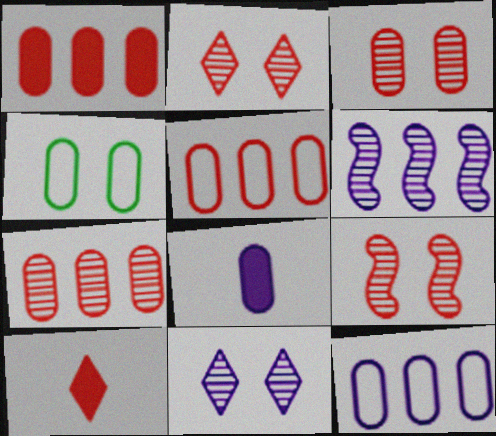[[1, 5, 7], 
[2, 3, 9], 
[4, 6, 10], 
[4, 7, 8], 
[5, 9, 10]]